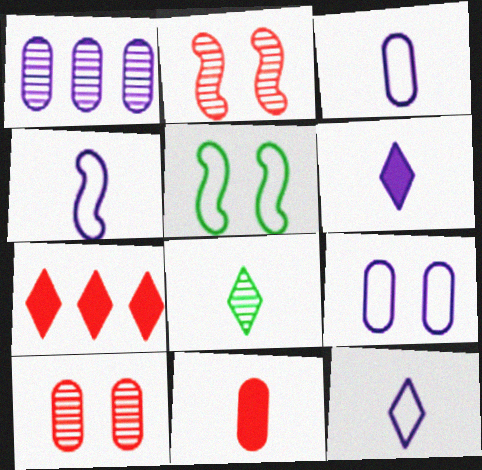[[1, 2, 8], 
[3, 4, 12], 
[4, 8, 11]]